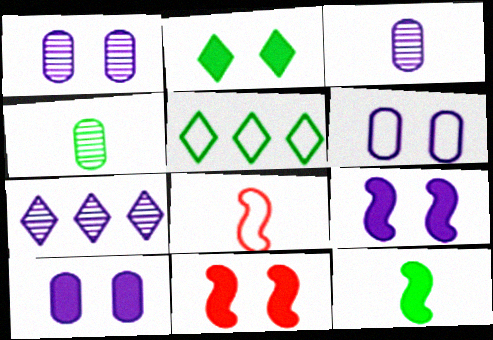[[1, 6, 10], 
[2, 10, 11], 
[3, 5, 11], 
[5, 6, 8]]